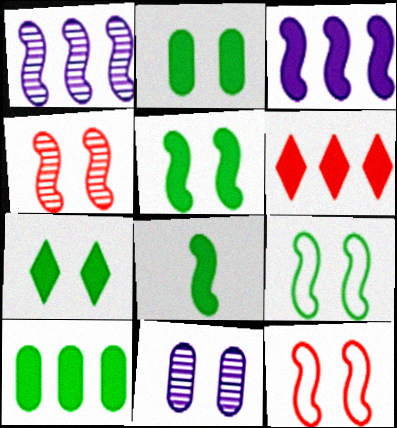[[1, 8, 12], 
[2, 5, 7], 
[3, 6, 10], 
[7, 8, 10], 
[7, 11, 12]]